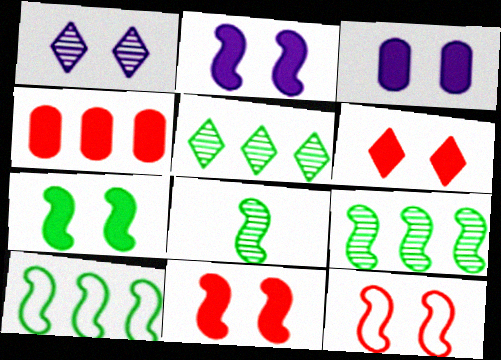[[2, 7, 11], 
[3, 6, 7], 
[7, 8, 10]]